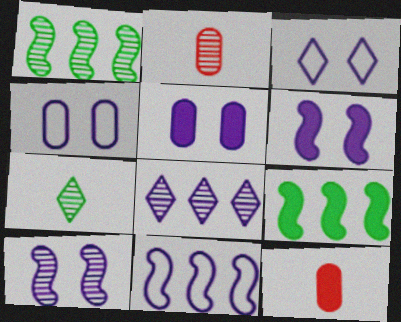[[1, 3, 12], 
[2, 3, 9], 
[3, 5, 10]]